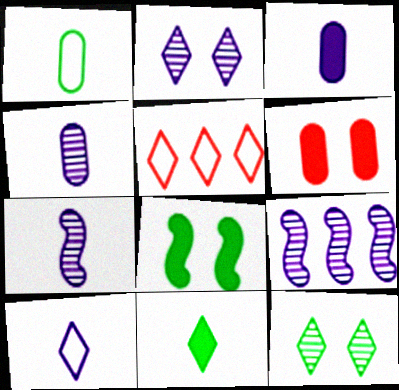[[2, 4, 9], 
[2, 5, 11], 
[3, 7, 10], 
[4, 5, 8]]